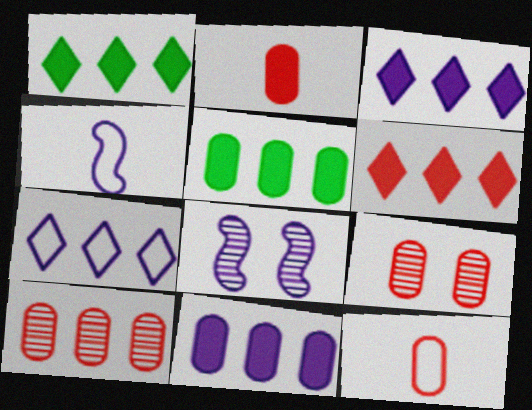[[1, 3, 6], 
[1, 4, 9], 
[1, 8, 12]]